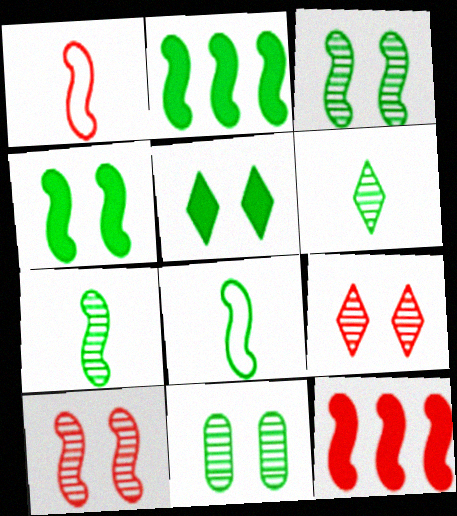[[1, 10, 12], 
[2, 3, 8]]